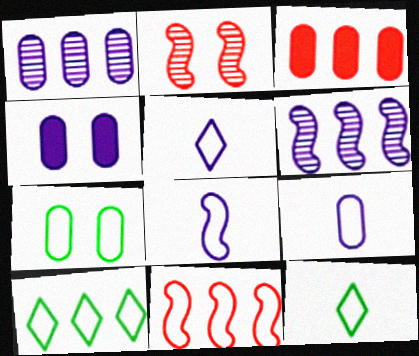[[1, 4, 9], 
[3, 6, 10], 
[4, 5, 6], 
[5, 7, 11], 
[5, 8, 9]]